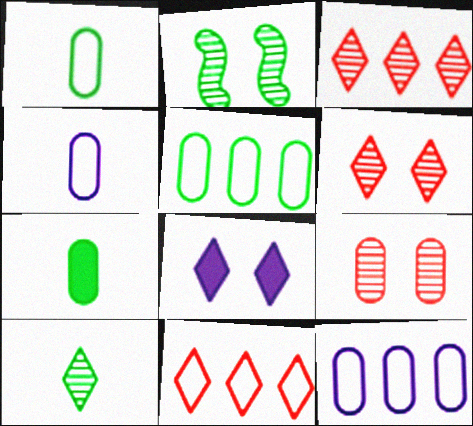[[7, 9, 12], 
[8, 10, 11]]